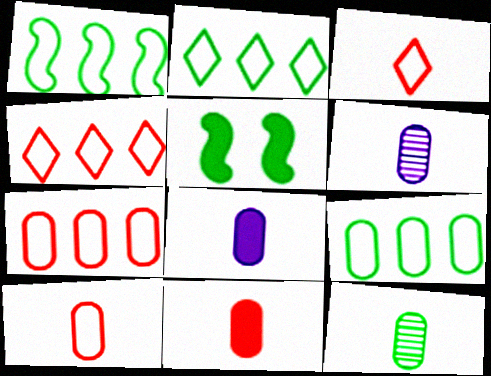[[1, 2, 9], 
[2, 5, 12], 
[4, 5, 6], 
[8, 10, 12]]